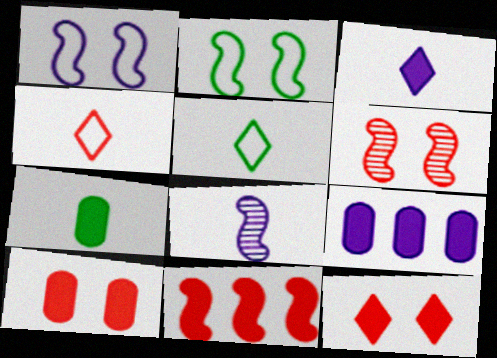[[2, 8, 11], 
[4, 7, 8], 
[5, 6, 9], 
[7, 9, 10]]